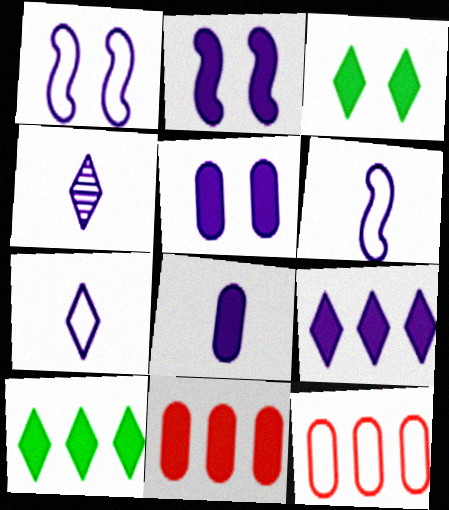[[2, 8, 9], 
[4, 6, 8]]